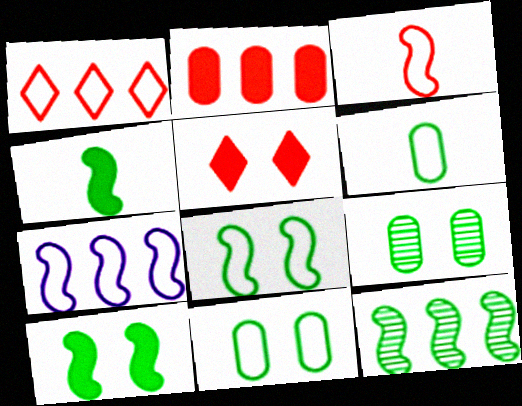[[3, 7, 8], 
[4, 8, 12]]